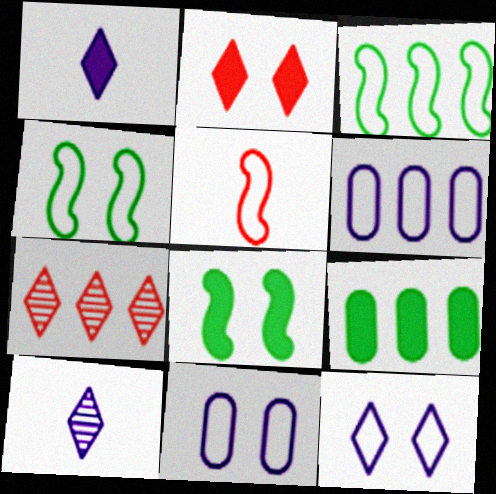[]